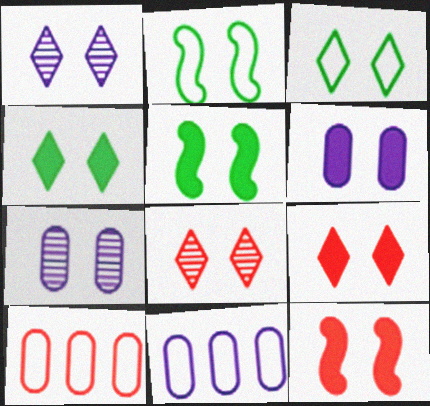[[1, 3, 9], 
[2, 6, 8], 
[2, 7, 9], 
[3, 7, 12], 
[4, 6, 12], 
[5, 6, 9]]